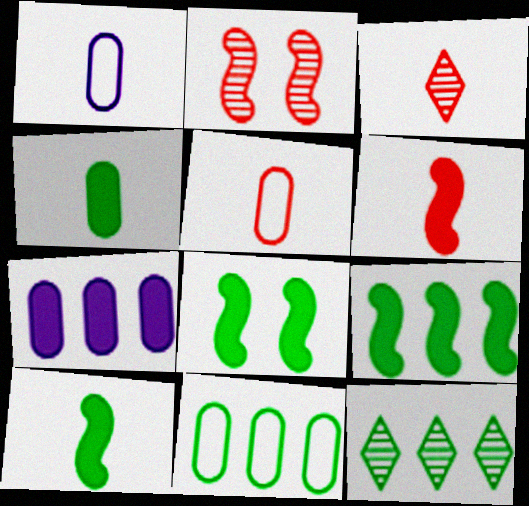[[1, 3, 10], 
[3, 5, 6], 
[8, 9, 10], 
[9, 11, 12]]